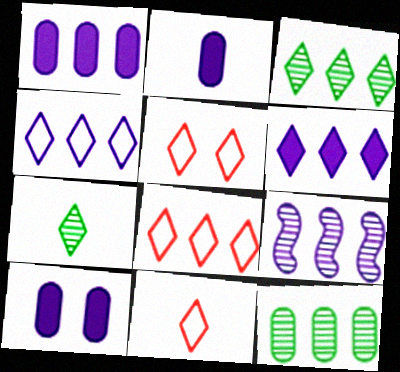[[1, 2, 10], 
[1, 4, 9], 
[3, 6, 8], 
[5, 6, 7], 
[5, 8, 11]]